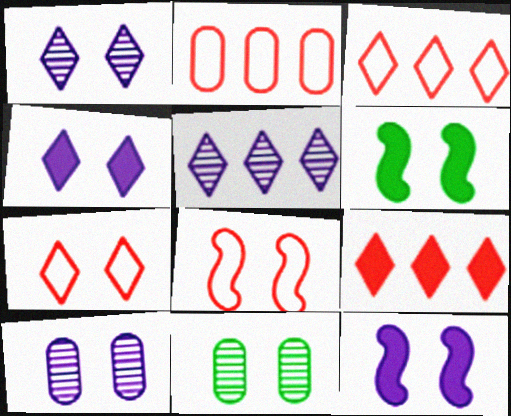[[4, 8, 11], 
[6, 7, 10], 
[7, 11, 12]]